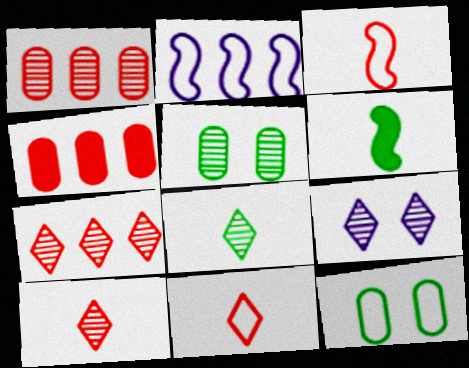[[2, 11, 12], 
[7, 8, 9]]